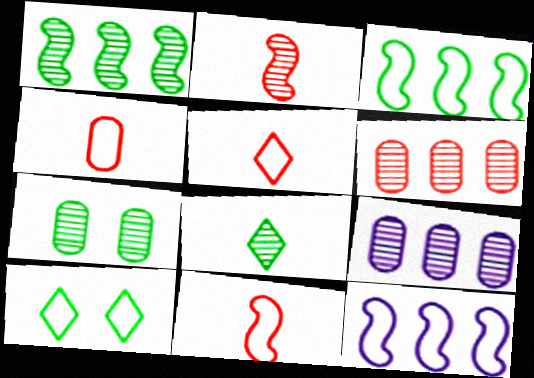[[1, 7, 8], 
[4, 5, 11], 
[4, 10, 12]]